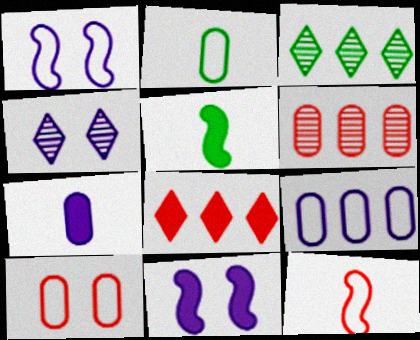[[2, 9, 10]]